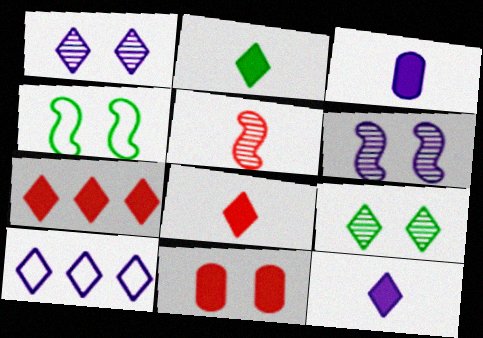[[1, 4, 11], 
[1, 10, 12], 
[2, 8, 12], 
[3, 6, 10], 
[8, 9, 10]]